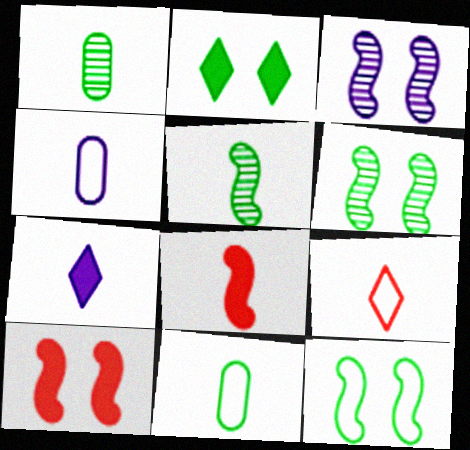[[3, 10, 12]]